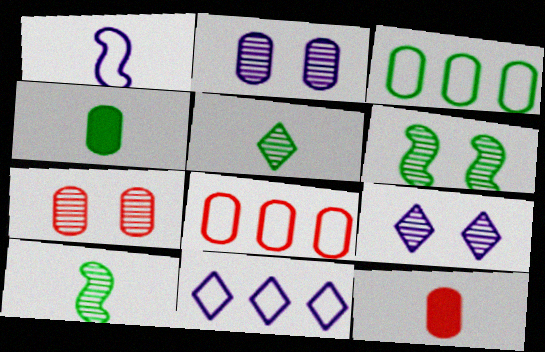[[1, 5, 12], 
[2, 3, 12], 
[2, 4, 8], 
[6, 7, 9], 
[6, 11, 12], 
[7, 8, 12]]